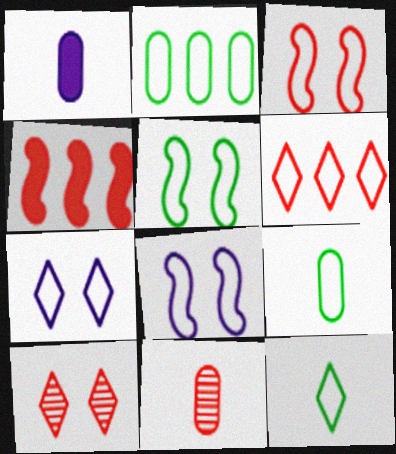[[1, 9, 11], 
[2, 5, 12], 
[3, 5, 8], 
[6, 7, 12], 
[6, 8, 9]]